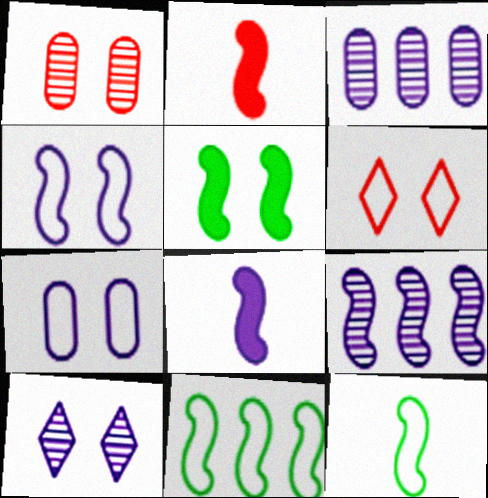[[4, 8, 9]]